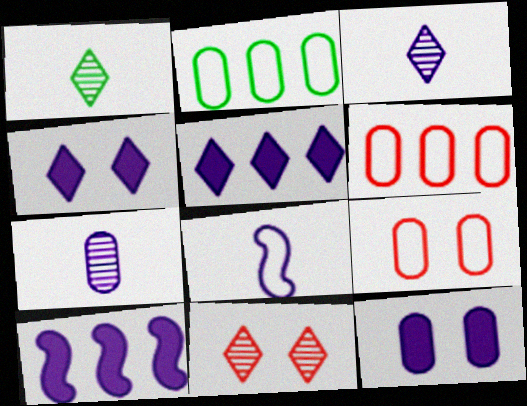[[1, 9, 10]]